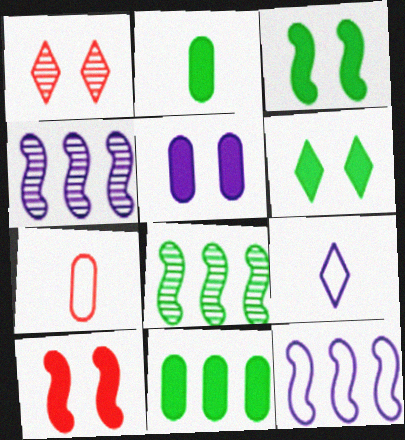[[1, 2, 12], 
[4, 5, 9], 
[4, 6, 7], 
[5, 6, 10]]